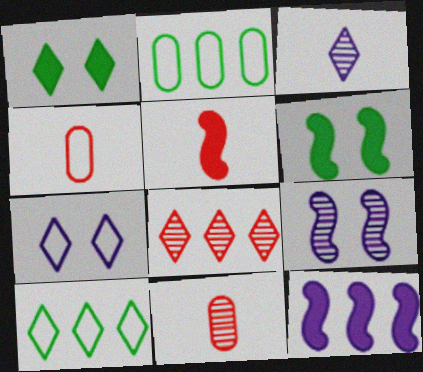[[2, 8, 12], 
[5, 6, 12]]